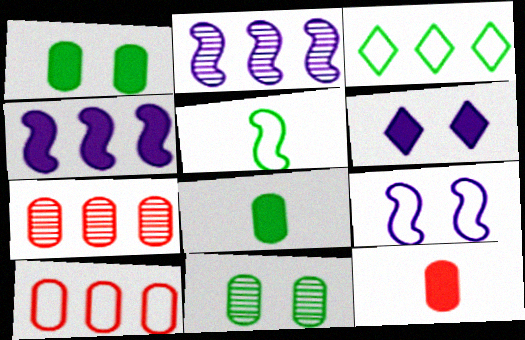[[3, 4, 7], 
[5, 6, 7]]